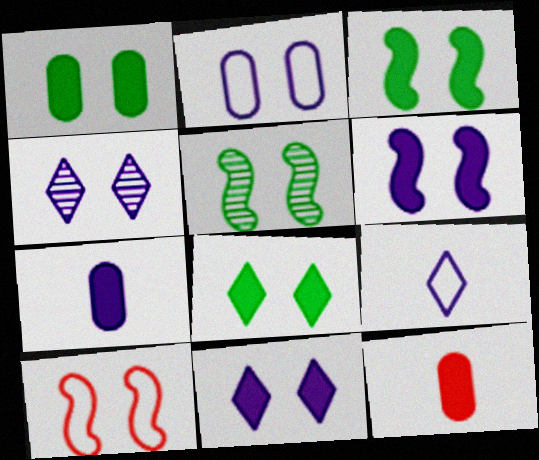[[1, 3, 8], 
[1, 4, 10], 
[2, 4, 6], 
[5, 6, 10]]